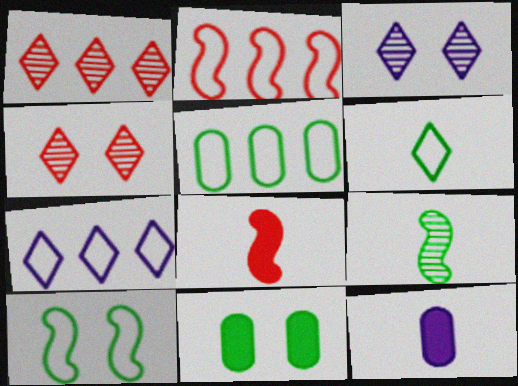[[1, 10, 12], 
[2, 5, 7], 
[3, 5, 8], 
[5, 6, 10]]